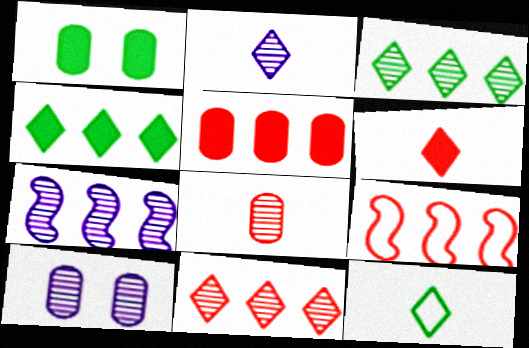[[1, 2, 9], 
[2, 6, 12], 
[2, 7, 10], 
[5, 9, 11]]